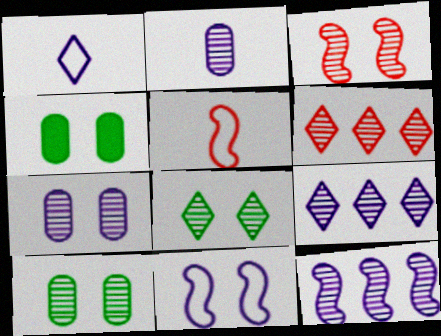[[3, 7, 8], 
[4, 5, 9]]